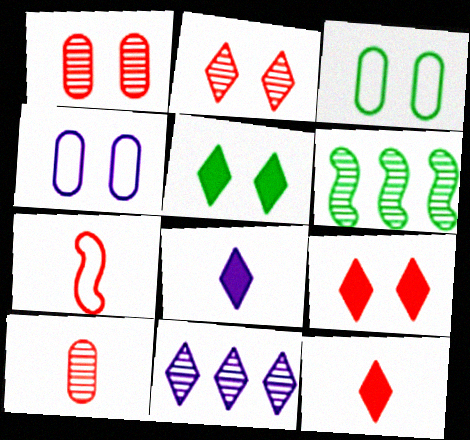[[4, 6, 12], 
[7, 10, 12]]